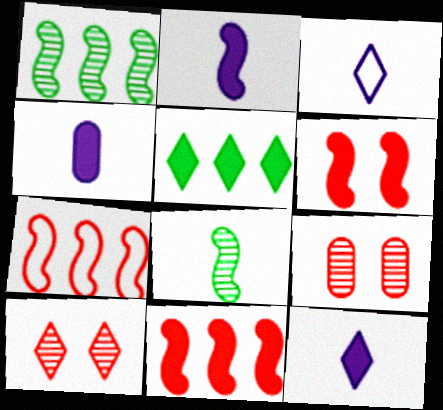[[2, 4, 12], 
[3, 5, 10], 
[4, 5, 6]]